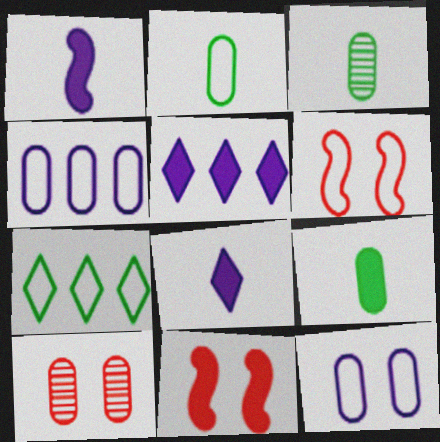[[1, 7, 10], 
[2, 3, 9], 
[3, 5, 6], 
[4, 9, 10], 
[5, 9, 11]]